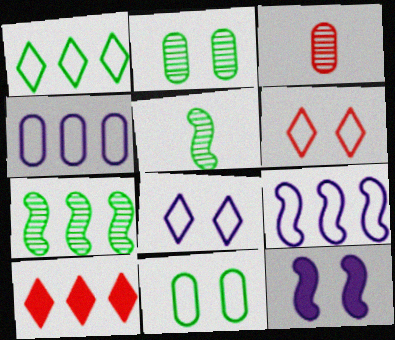[[1, 3, 12], 
[2, 6, 12], 
[4, 7, 10]]